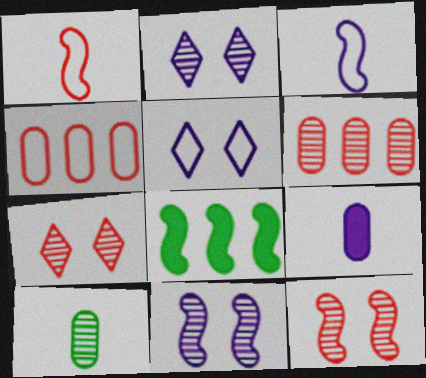[[1, 8, 11], 
[3, 8, 12]]